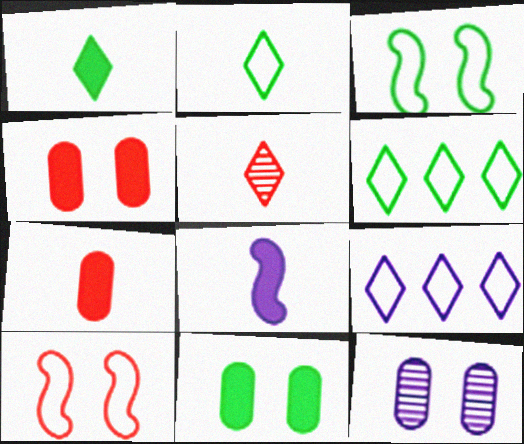[[1, 7, 8], 
[8, 9, 12]]